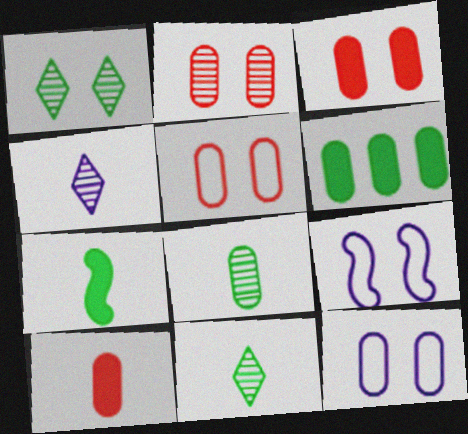[[1, 3, 9], 
[2, 3, 5]]